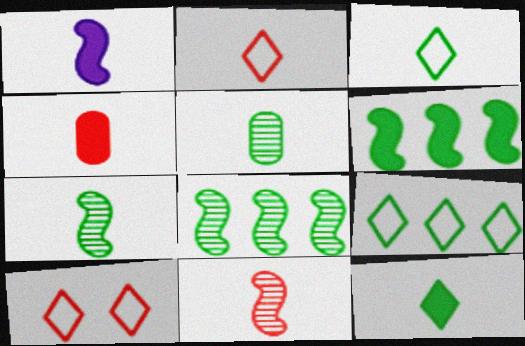[[1, 2, 5], 
[1, 4, 12], 
[2, 4, 11]]